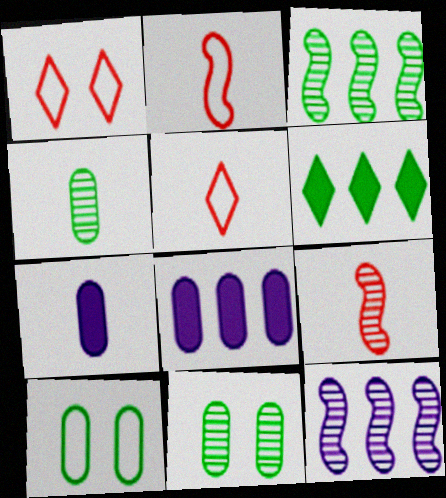[[1, 3, 7]]